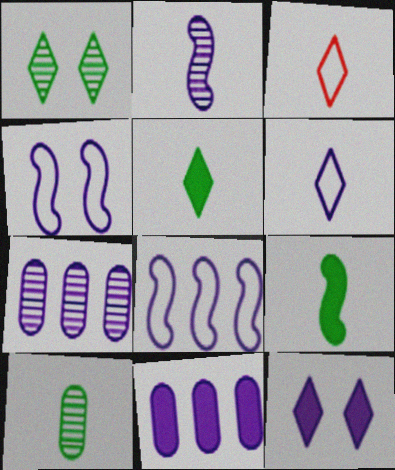[]